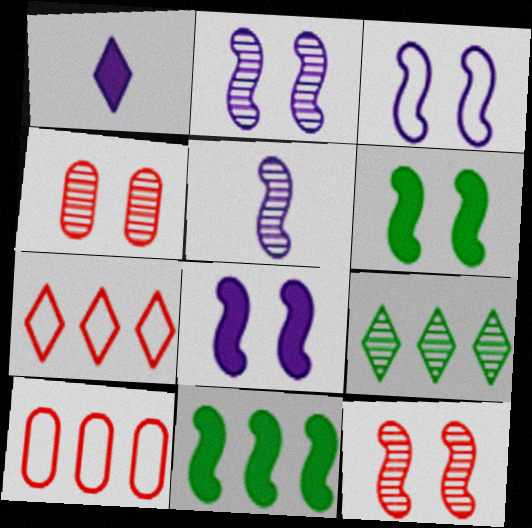[[2, 3, 8], 
[3, 6, 12], 
[4, 5, 9]]